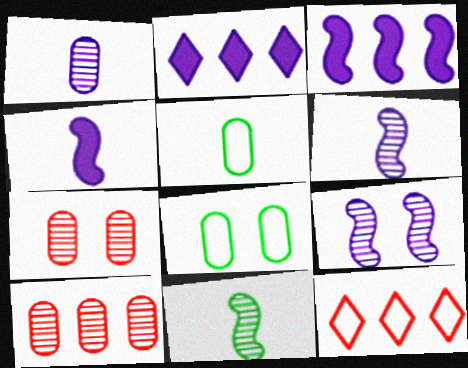[]